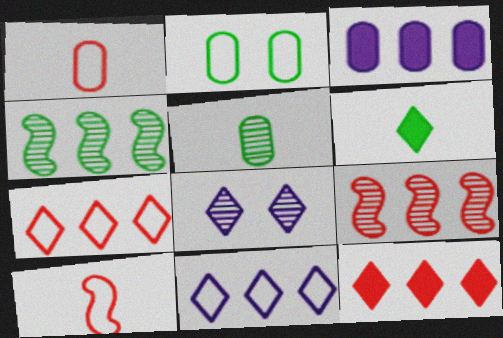[[2, 4, 6], 
[2, 10, 11], 
[3, 4, 7], 
[5, 8, 9], 
[6, 7, 8]]